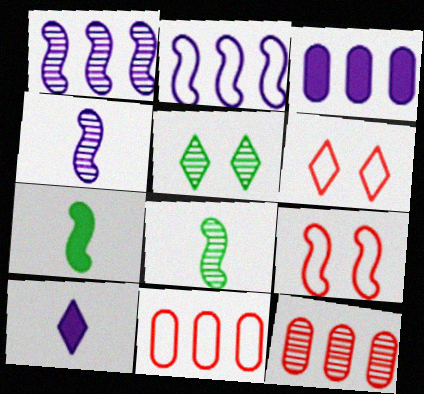[[1, 7, 9], 
[3, 6, 8], 
[4, 5, 12]]